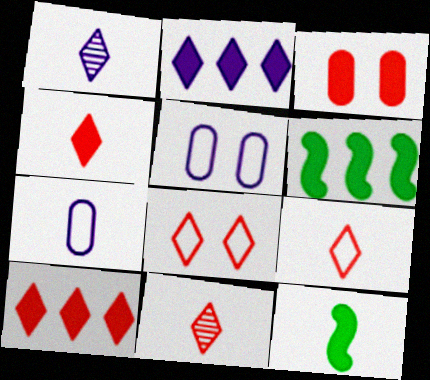[[2, 3, 12], 
[4, 9, 11], 
[5, 6, 11], 
[7, 11, 12], 
[8, 10, 11]]